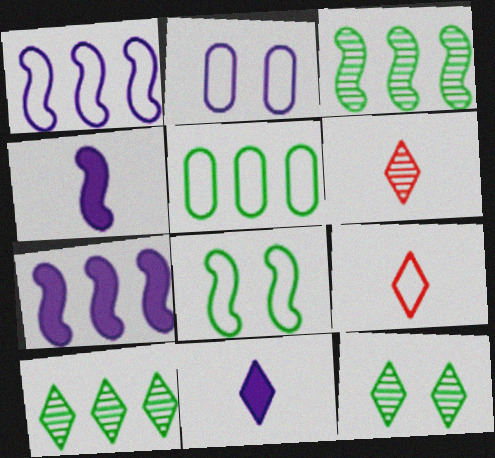[]